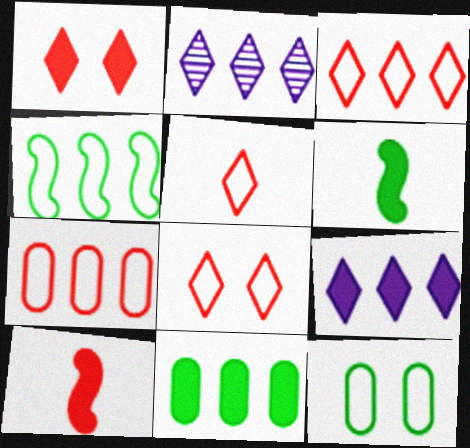[[2, 10, 12], 
[3, 5, 8]]